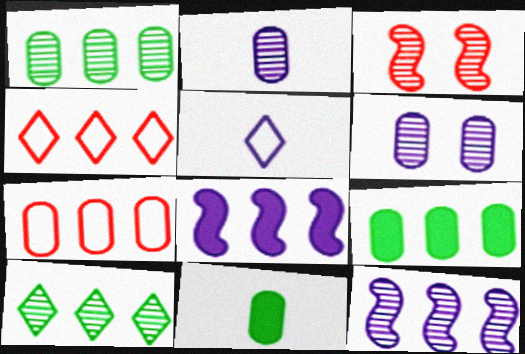[[1, 4, 8], 
[2, 3, 10], 
[3, 5, 9], 
[4, 9, 12], 
[5, 6, 8], 
[6, 7, 11], 
[7, 8, 10]]